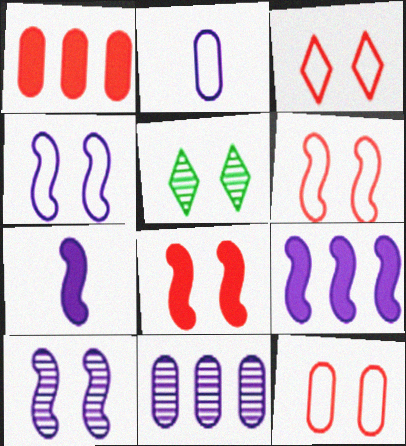[[3, 6, 12]]